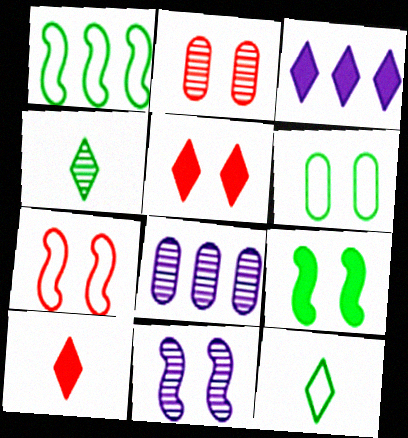[[1, 6, 12], 
[2, 5, 7], 
[5, 6, 11], 
[7, 9, 11]]